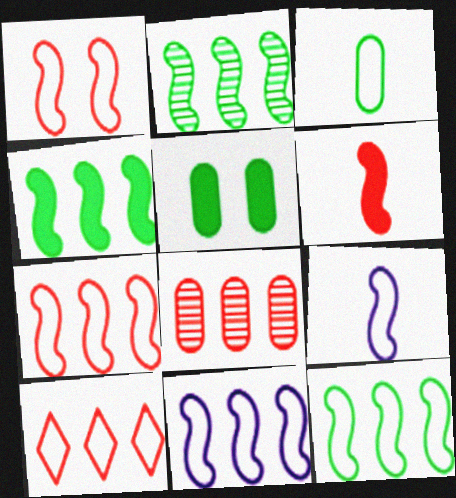[[1, 9, 12], 
[2, 4, 12], 
[7, 11, 12]]